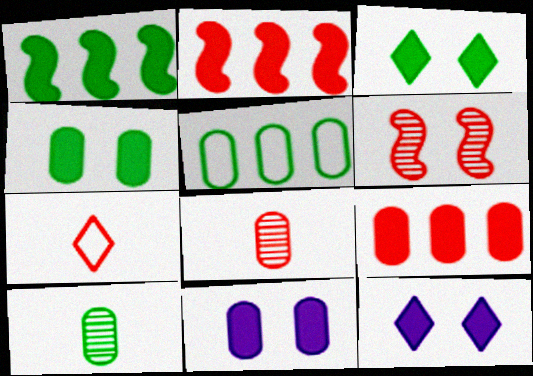[[4, 5, 10], 
[5, 8, 11], 
[6, 7, 9]]